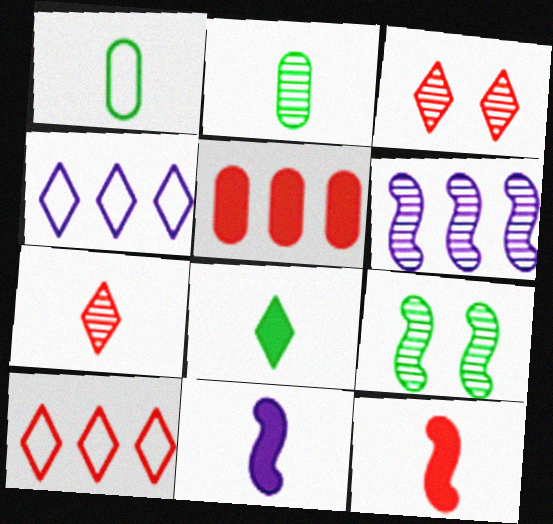[[1, 7, 11], 
[2, 3, 6], 
[3, 4, 8]]